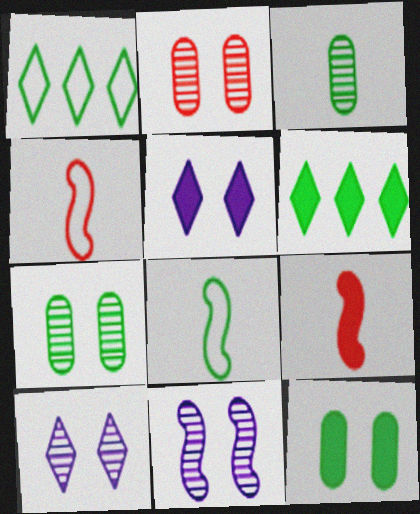[[6, 7, 8]]